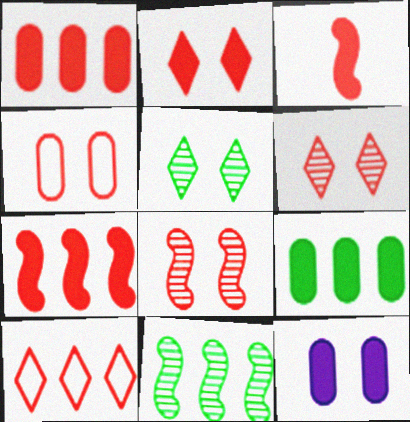[[1, 2, 3], 
[2, 4, 8]]